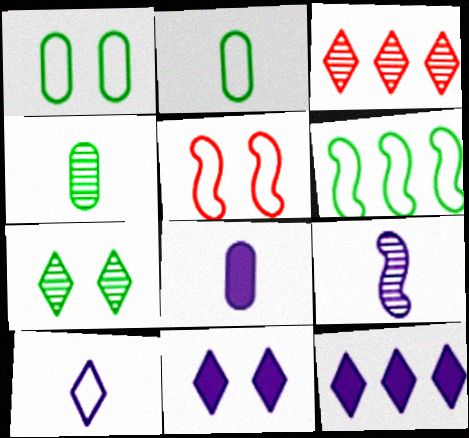[[4, 5, 12], 
[8, 9, 10]]